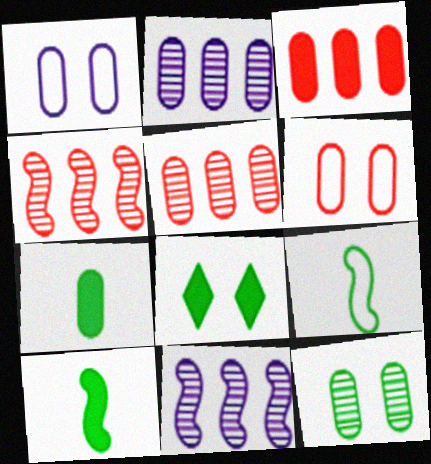[[1, 5, 7], 
[2, 6, 7]]